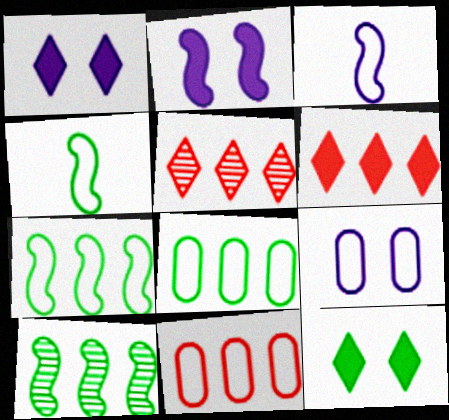[]